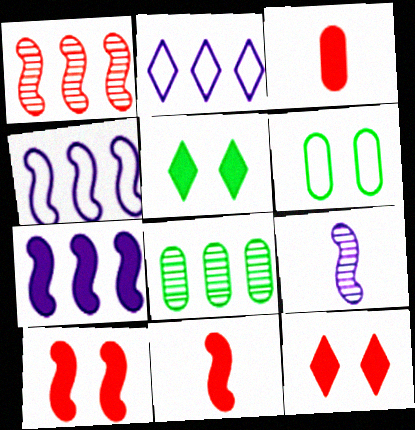[[3, 5, 7]]